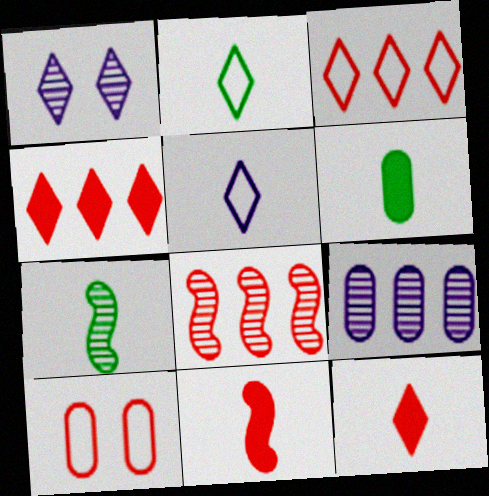[[1, 2, 4], 
[2, 6, 7], 
[6, 9, 10], 
[8, 10, 12]]